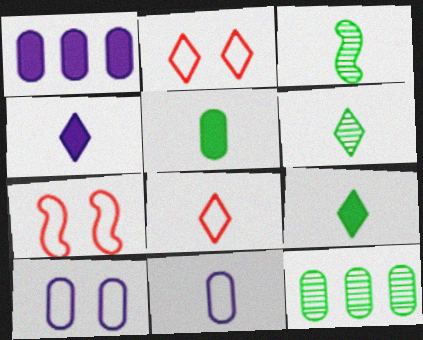[[1, 2, 3], 
[1, 6, 7], 
[4, 6, 8], 
[4, 7, 12]]